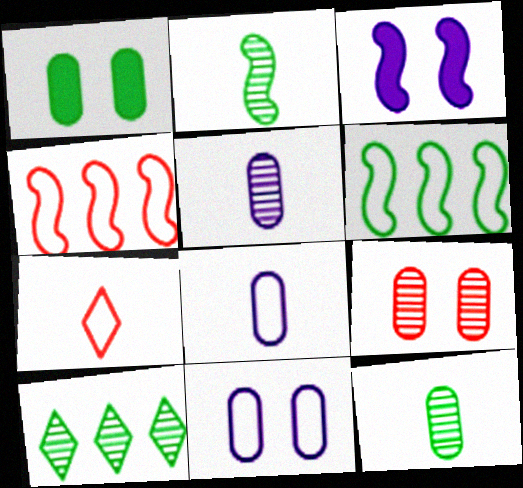[[1, 9, 11], 
[2, 3, 4], 
[6, 7, 11]]